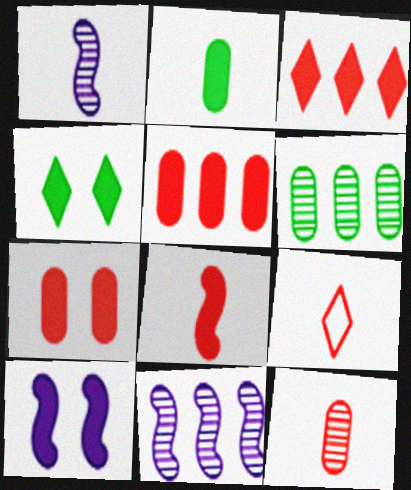[[1, 2, 9], 
[2, 3, 10], 
[3, 7, 8], 
[4, 7, 10], 
[6, 9, 10], 
[8, 9, 12]]